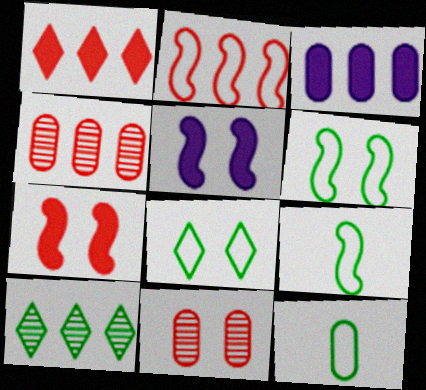[[1, 2, 4], 
[2, 3, 10], 
[3, 11, 12], 
[5, 8, 11]]